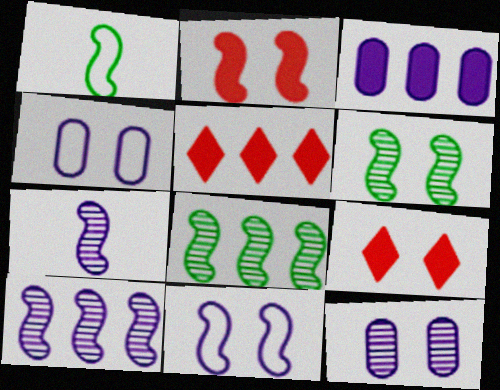[[1, 2, 10], 
[1, 5, 12], 
[2, 6, 11], 
[4, 6, 9]]